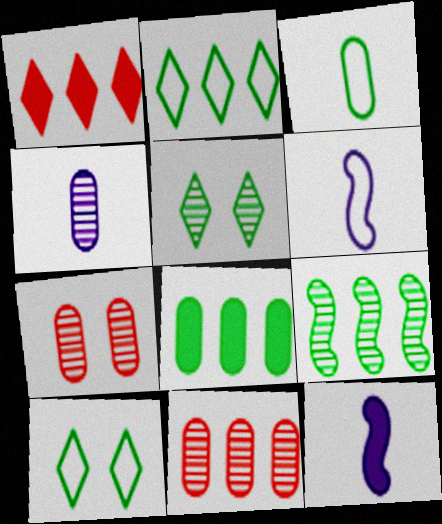[[2, 7, 12], 
[2, 8, 9], 
[10, 11, 12]]